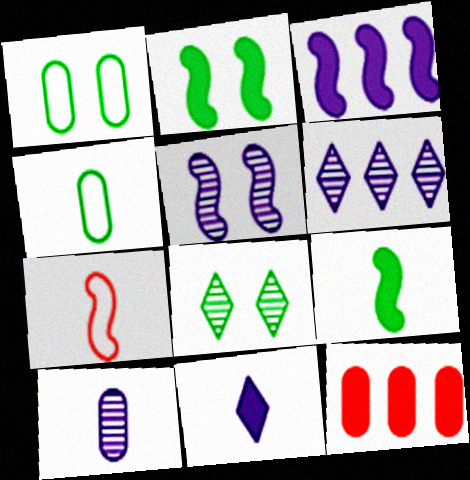[[1, 2, 8], 
[1, 10, 12], 
[2, 11, 12], 
[5, 6, 10]]